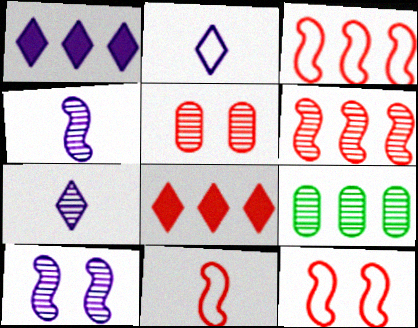[[1, 3, 9], 
[3, 11, 12], 
[5, 8, 11]]